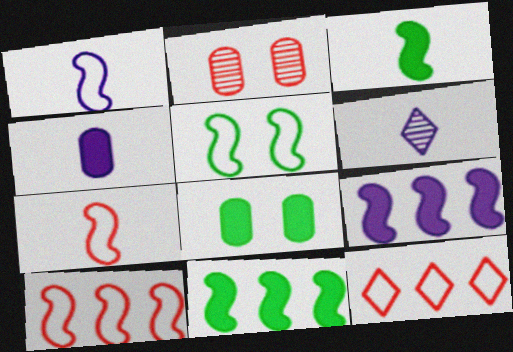[[1, 4, 6], 
[1, 5, 10], 
[6, 8, 10]]